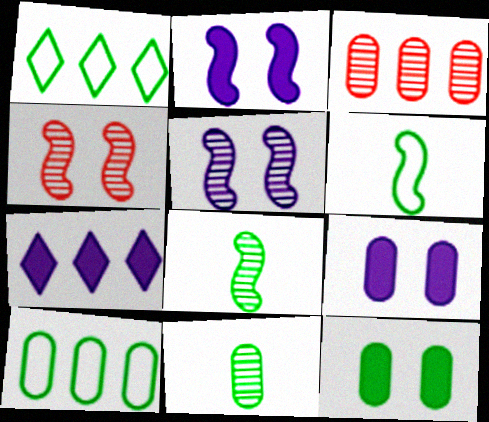[[1, 8, 12], 
[10, 11, 12]]